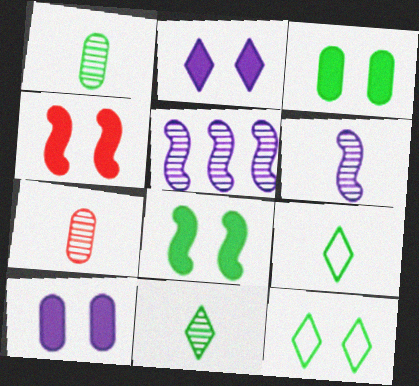[[2, 3, 4], 
[6, 7, 11]]